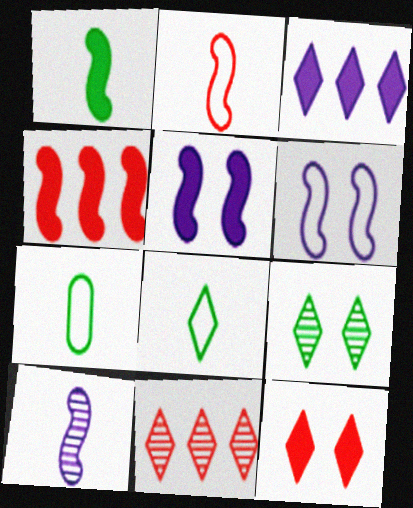[[1, 2, 10], 
[1, 4, 5], 
[5, 7, 11]]